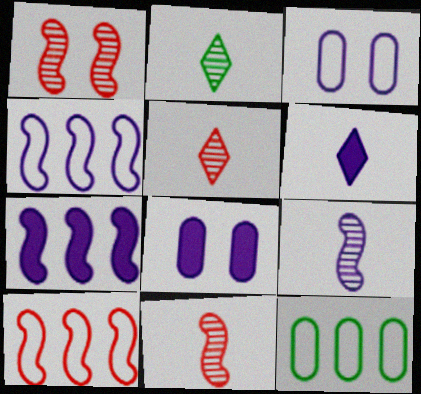[[1, 6, 12], 
[2, 8, 10], 
[6, 7, 8]]